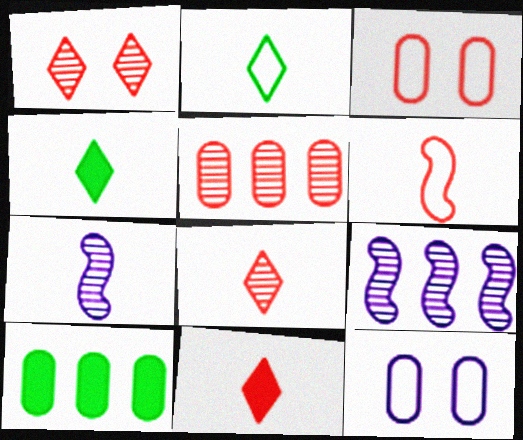[[3, 4, 9]]